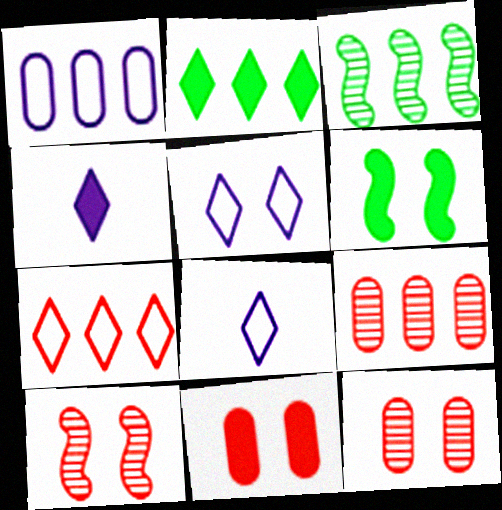[[3, 8, 11], 
[5, 6, 12], 
[6, 8, 9]]